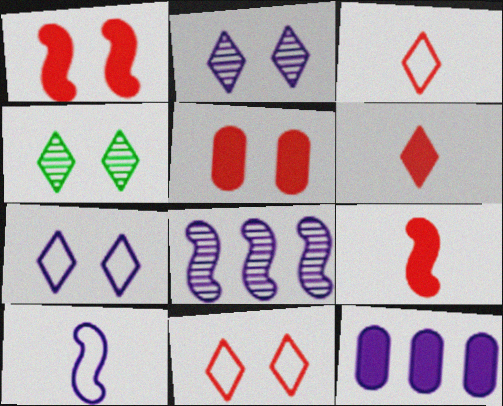[[2, 10, 12]]